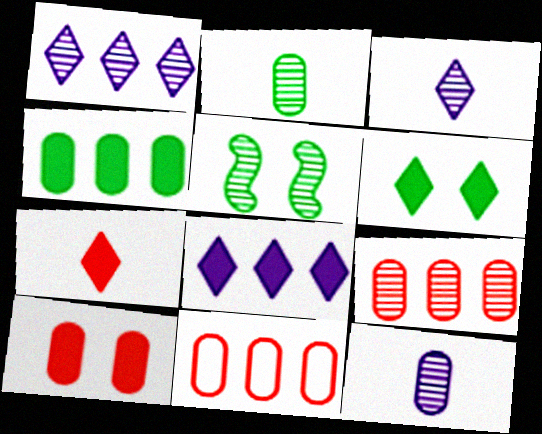[[3, 5, 9], 
[6, 7, 8]]